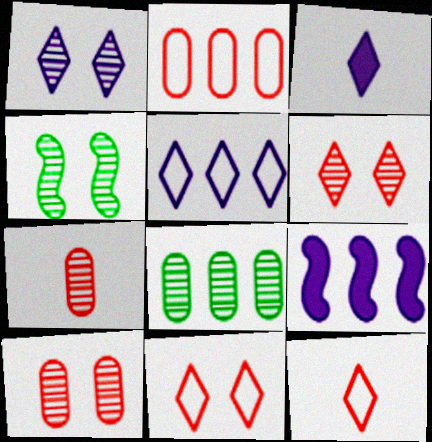[[1, 3, 5], 
[1, 4, 10], 
[2, 3, 4]]